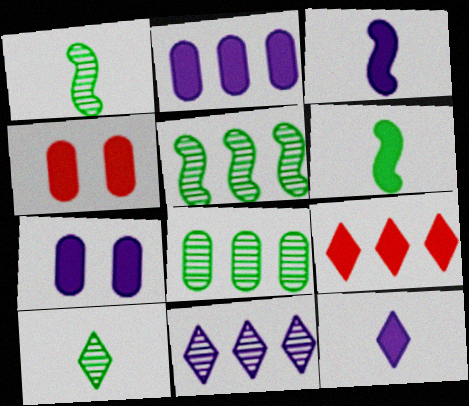[[6, 7, 9]]